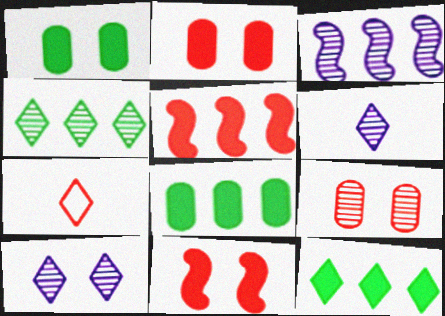[[1, 3, 7], 
[5, 7, 9], 
[7, 10, 12]]